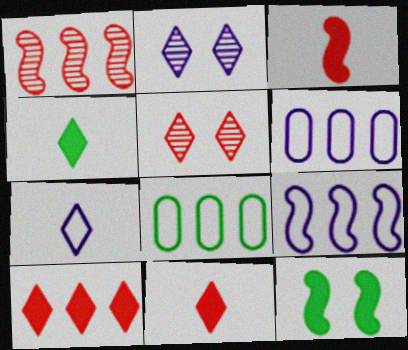[[2, 3, 8]]